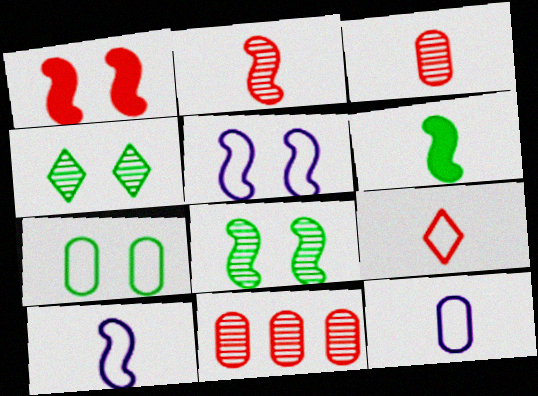[[1, 5, 8], 
[1, 9, 11], 
[2, 6, 10]]